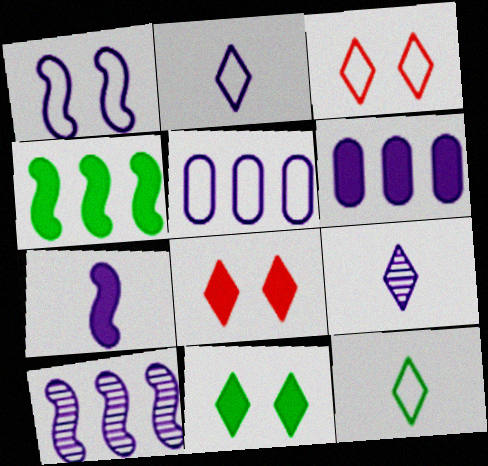[[1, 2, 5], 
[1, 6, 9], 
[1, 7, 10]]